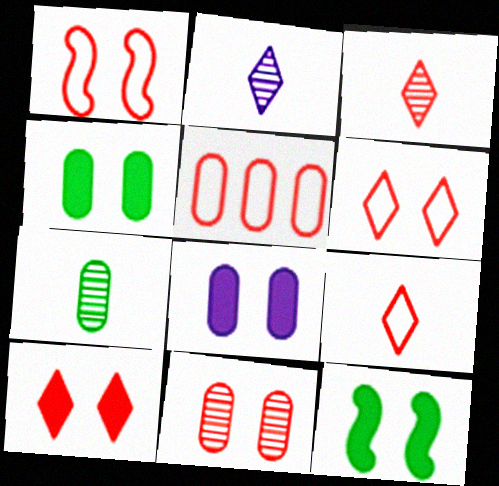[[1, 5, 9], 
[1, 10, 11], 
[2, 5, 12], 
[5, 7, 8], 
[8, 10, 12]]